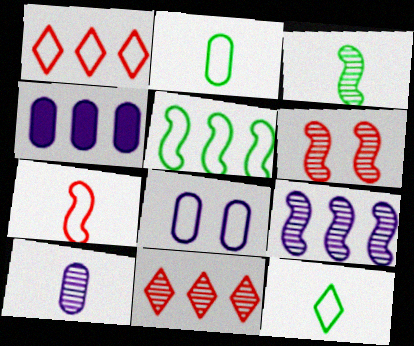[[3, 6, 9], 
[4, 5, 11], 
[4, 6, 12], 
[4, 8, 10]]